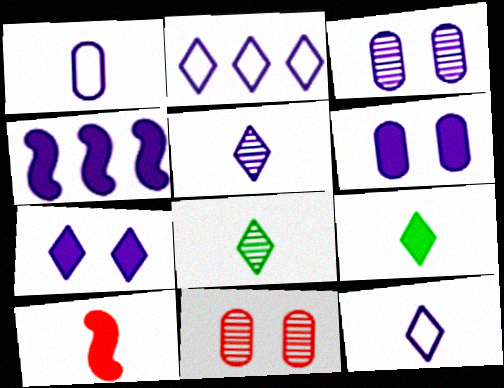[[1, 8, 10], 
[2, 5, 7], 
[3, 4, 12]]